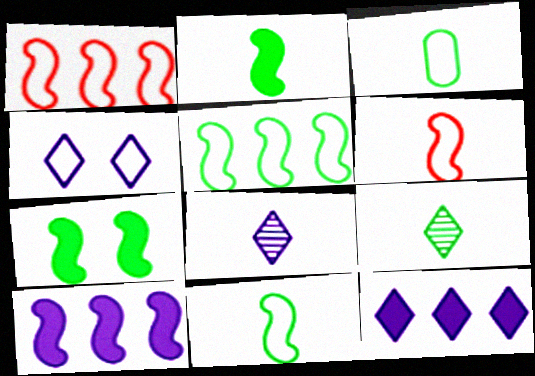[[1, 3, 4], 
[2, 3, 9], 
[4, 8, 12]]